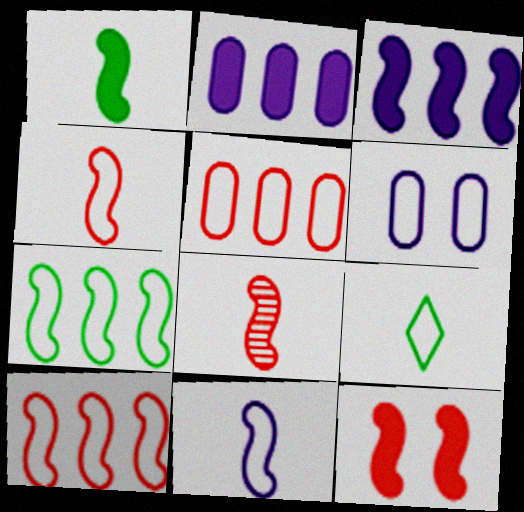[[1, 3, 12], 
[1, 8, 11], 
[6, 9, 10], 
[8, 10, 12]]